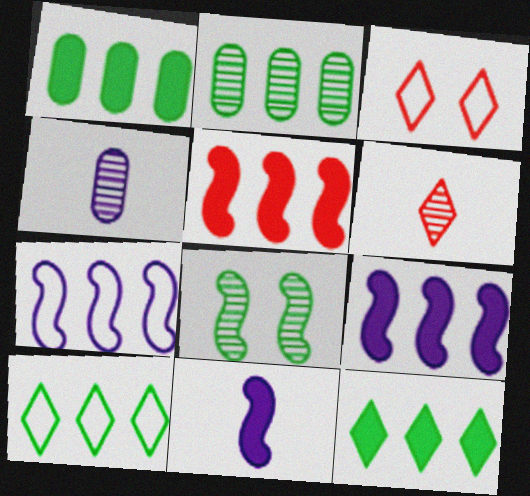[[2, 3, 11]]